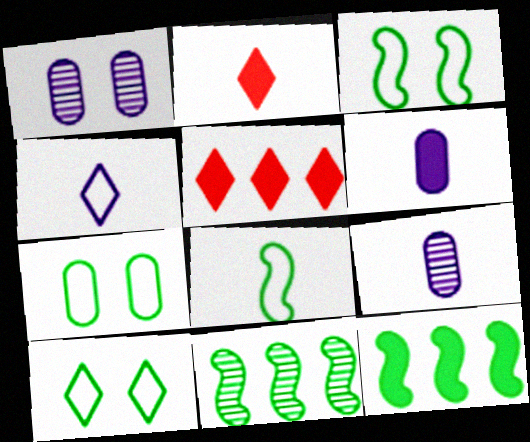[[1, 5, 8], 
[2, 8, 9], 
[3, 5, 9], 
[3, 7, 10]]